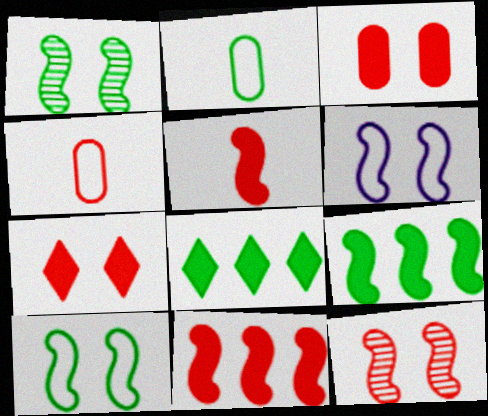[[1, 2, 8]]